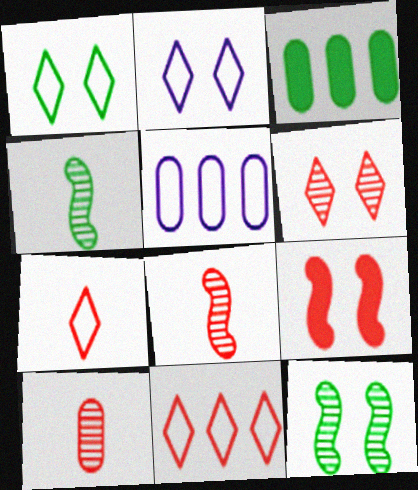[[1, 3, 4], 
[2, 3, 8], 
[9, 10, 11]]